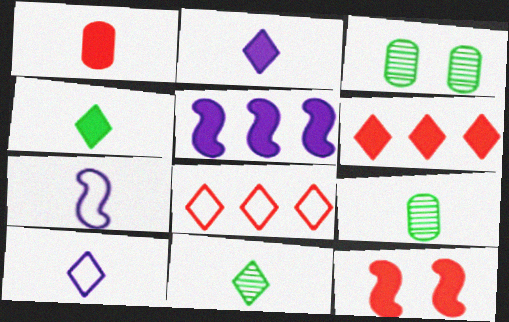[[1, 6, 12], 
[1, 7, 11], 
[3, 6, 7]]